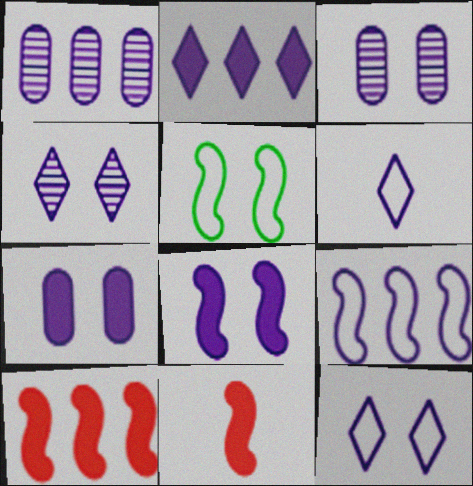[[1, 2, 9], 
[1, 6, 8], 
[2, 4, 6], 
[3, 8, 12]]